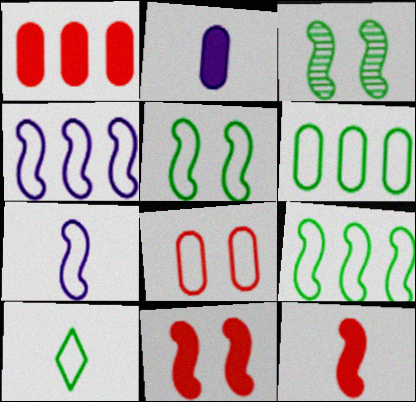[[3, 4, 12], 
[4, 8, 10], 
[5, 6, 10]]